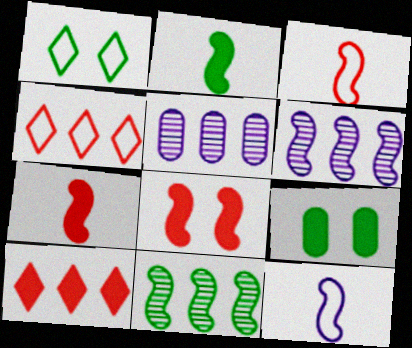[[1, 5, 7], 
[8, 11, 12]]